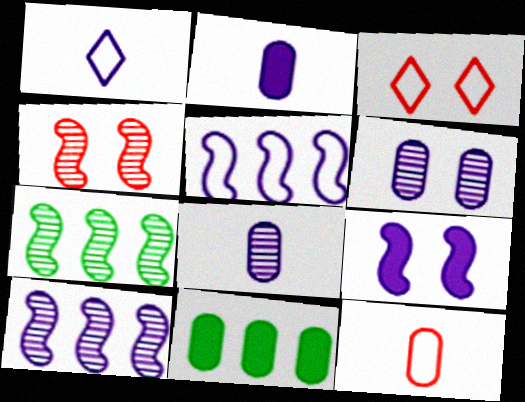[[1, 4, 11], 
[2, 3, 7], 
[6, 11, 12]]